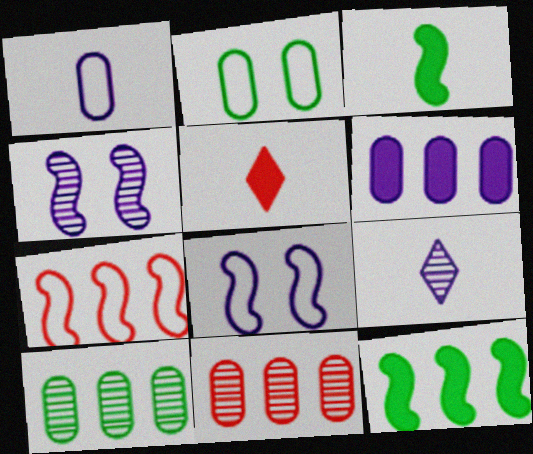[[3, 4, 7], 
[5, 8, 10], 
[6, 8, 9]]